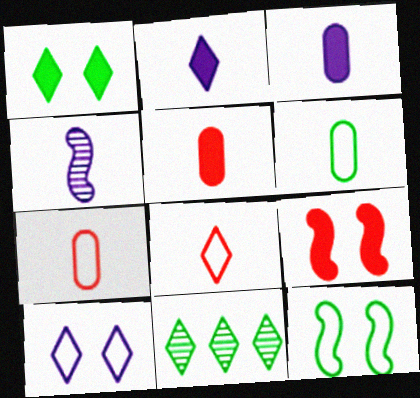[]